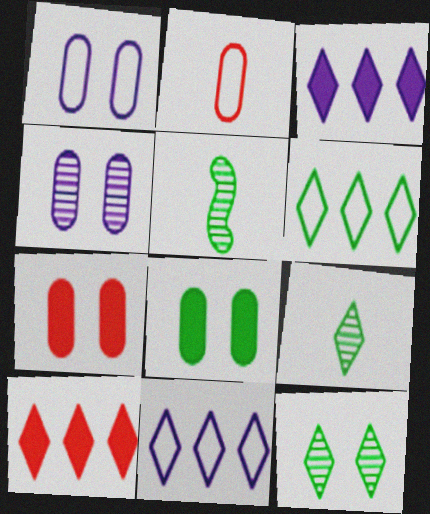[[1, 5, 10], 
[5, 6, 8], 
[5, 7, 11]]